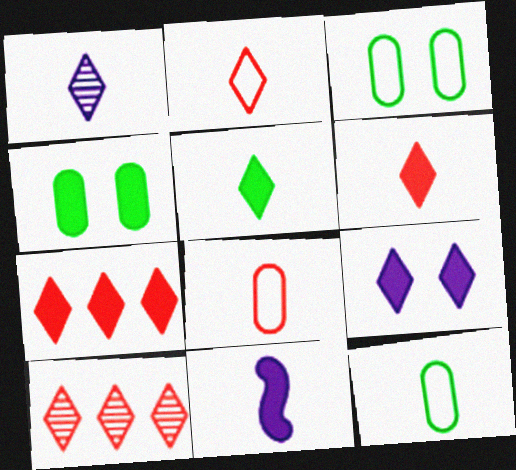[[1, 2, 5], 
[3, 10, 11], 
[4, 7, 11], 
[5, 7, 9]]